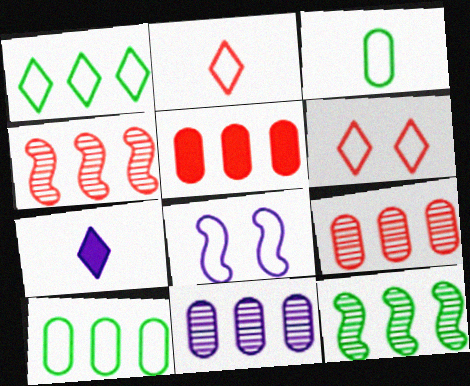[[2, 8, 10], 
[5, 10, 11], 
[7, 8, 11]]